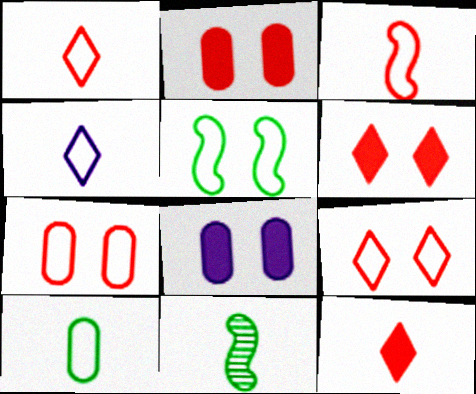[[3, 4, 10]]